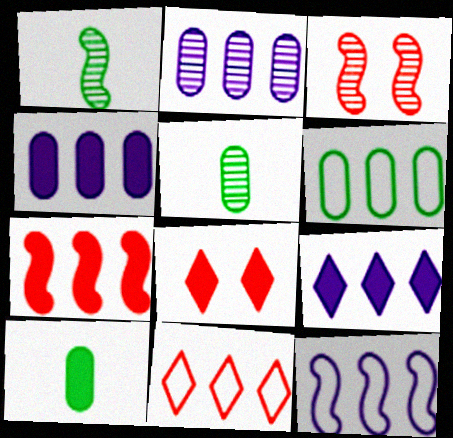[[2, 9, 12], 
[5, 8, 12], 
[6, 11, 12]]